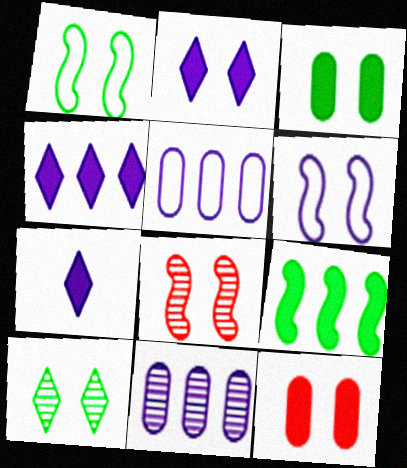[[1, 3, 10], 
[2, 4, 7], 
[6, 7, 11], 
[6, 10, 12], 
[7, 9, 12]]